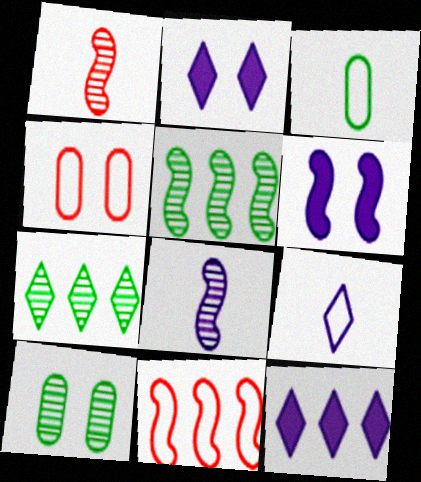[]